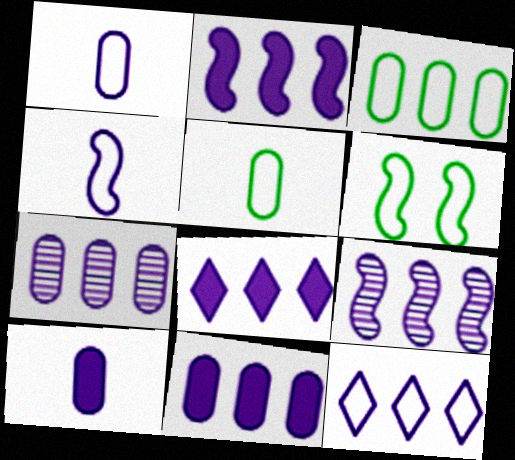[[2, 7, 12], 
[2, 8, 11], 
[9, 11, 12]]